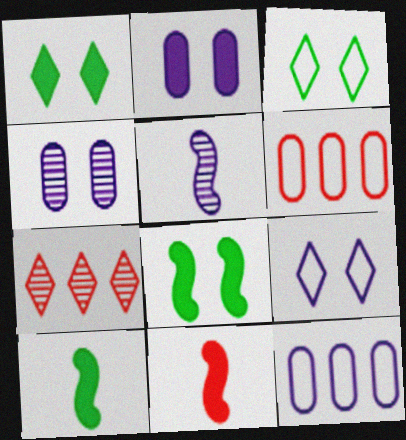[[1, 5, 6]]